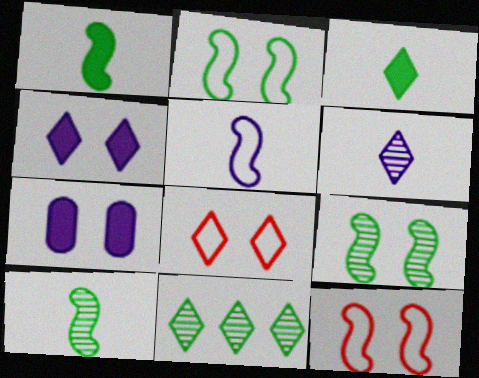[[7, 8, 9]]